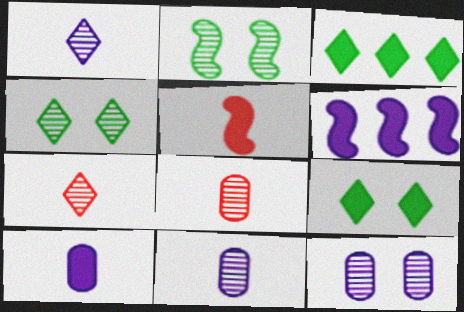[]